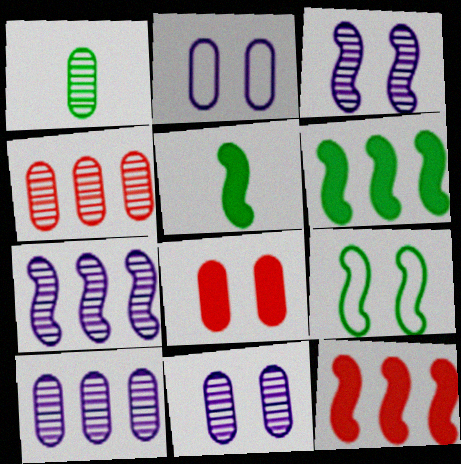[[1, 4, 11]]